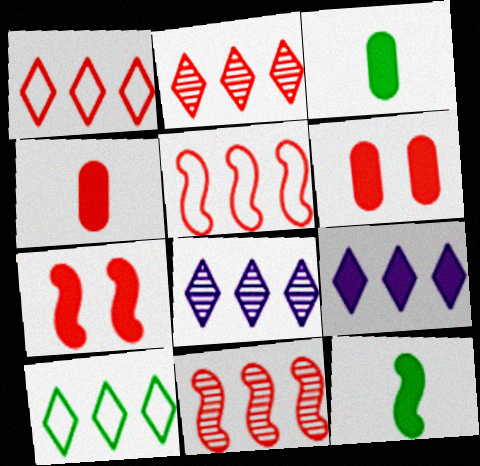[[2, 9, 10], 
[3, 7, 9], 
[6, 9, 12]]